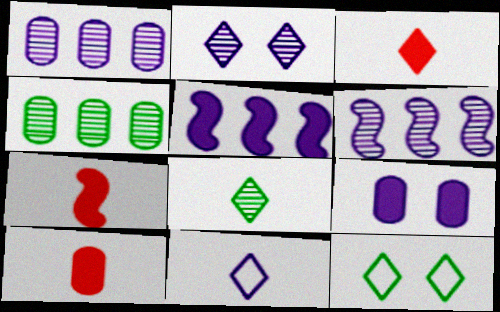[[1, 7, 12], 
[3, 7, 10], 
[3, 8, 11], 
[6, 9, 11], 
[6, 10, 12]]